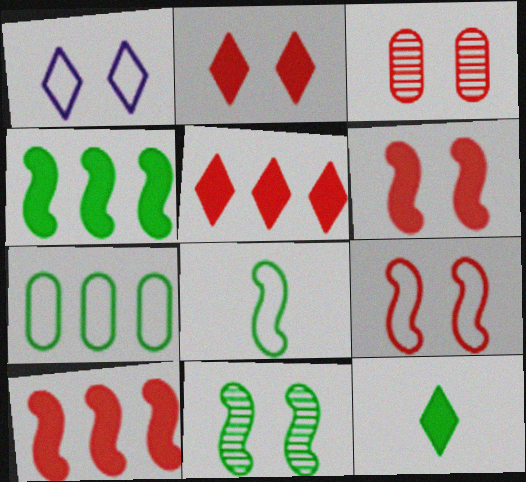[[2, 3, 9], 
[4, 8, 11], 
[7, 11, 12]]